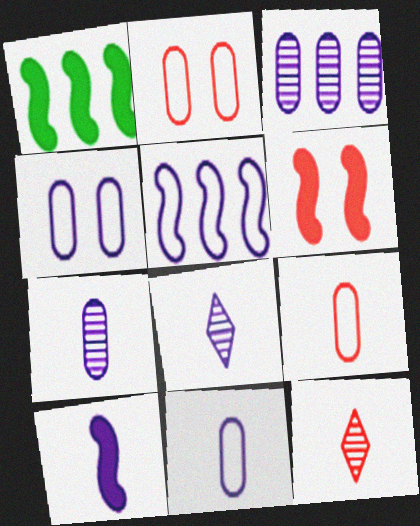[[1, 2, 8], 
[1, 4, 12], 
[1, 6, 10], 
[8, 10, 11]]